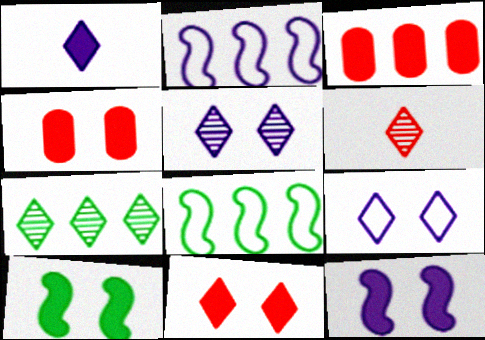[[1, 3, 10], 
[2, 3, 7], 
[5, 6, 7]]